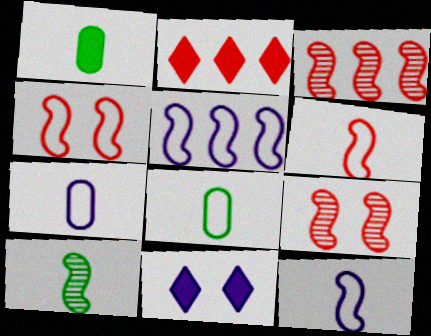[[3, 8, 11]]